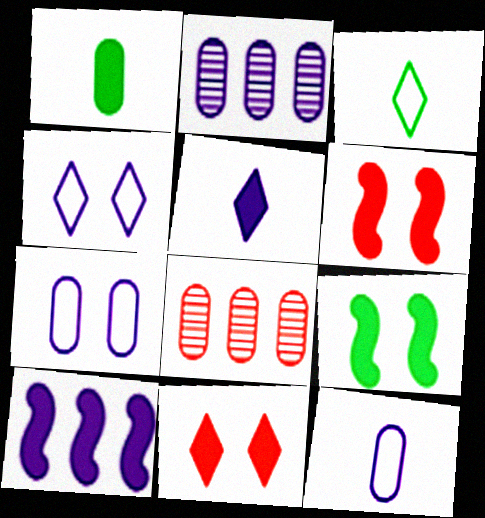[[1, 7, 8], 
[1, 10, 11], 
[2, 3, 6]]